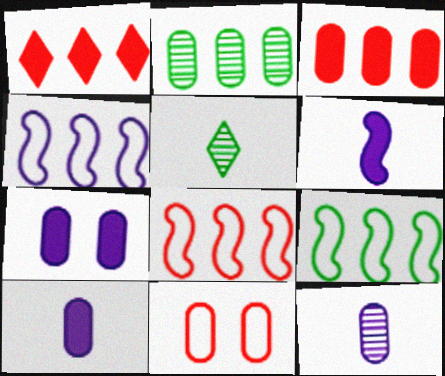[[1, 2, 4], 
[2, 10, 11], 
[4, 8, 9], 
[5, 7, 8]]